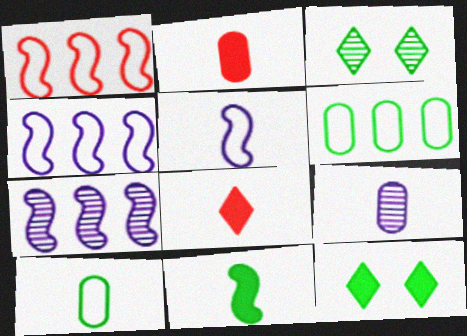[[1, 9, 12], 
[2, 3, 4], 
[2, 9, 10], 
[3, 6, 11]]